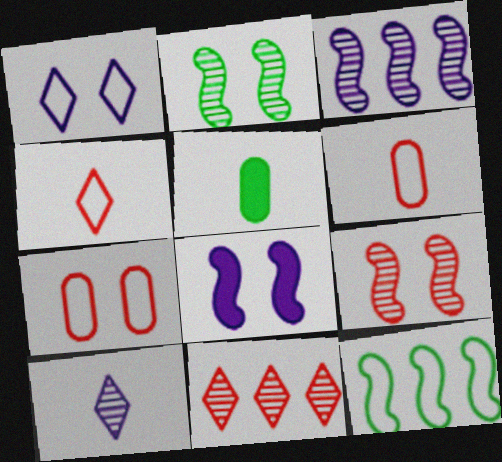[[1, 6, 12]]